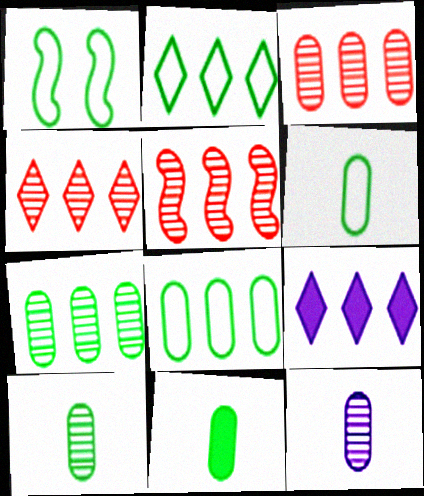[[1, 2, 6], 
[2, 4, 9], 
[3, 4, 5], 
[5, 8, 9], 
[6, 10, 11]]